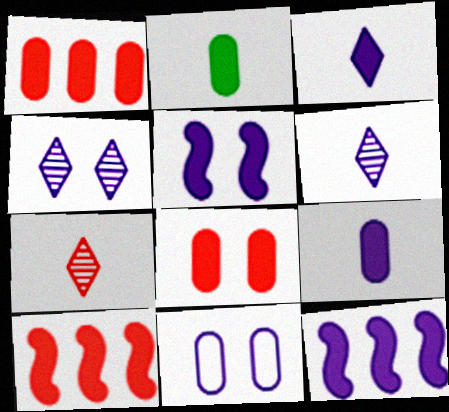[[4, 5, 11], 
[6, 11, 12]]